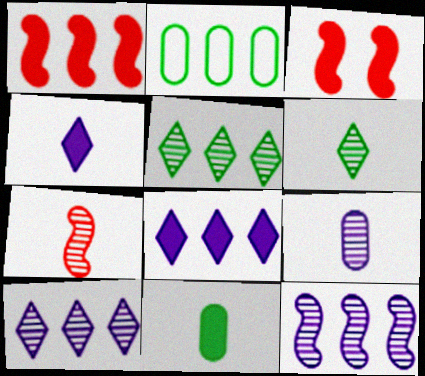[[1, 2, 10], 
[3, 8, 11], 
[6, 7, 9]]